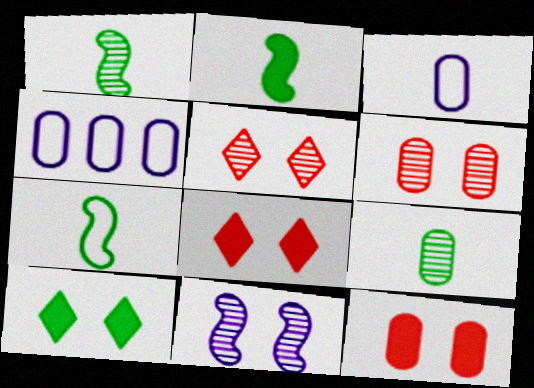[[1, 2, 7], 
[1, 4, 8], 
[2, 4, 5], 
[4, 9, 12]]